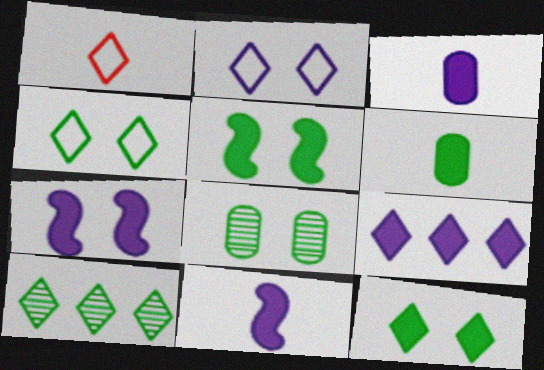[[3, 7, 9], 
[4, 5, 8]]